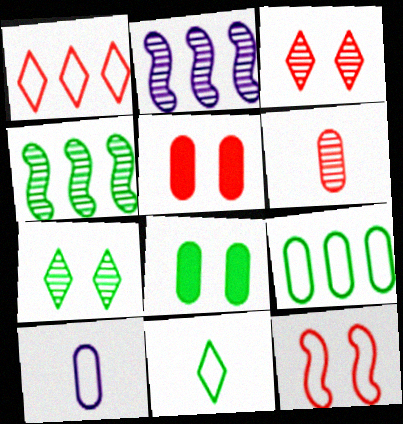[[2, 5, 11], 
[2, 6, 7], 
[3, 5, 12], 
[4, 8, 11]]